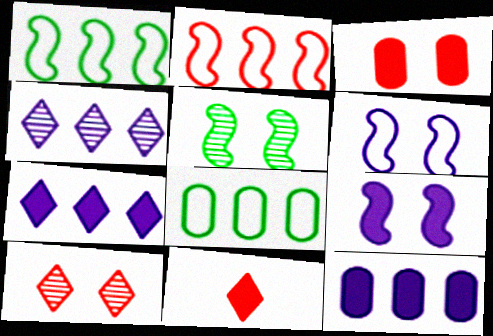[]